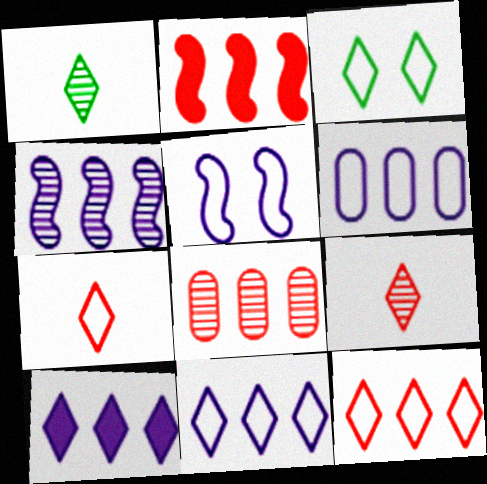[[2, 8, 12], 
[3, 7, 11], 
[3, 9, 10], 
[4, 6, 10]]